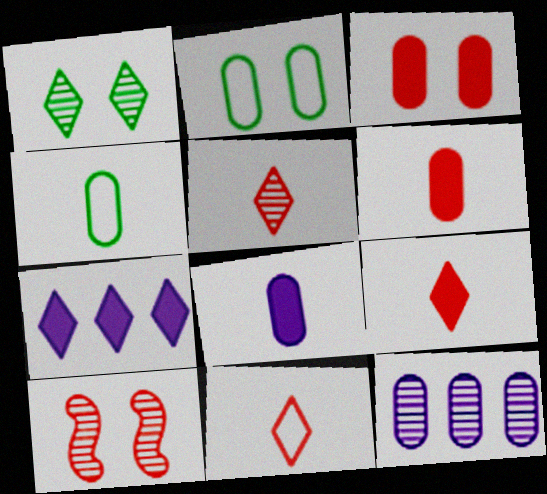[[1, 7, 11], 
[2, 6, 12], 
[3, 4, 12], 
[4, 7, 10], 
[5, 9, 11]]